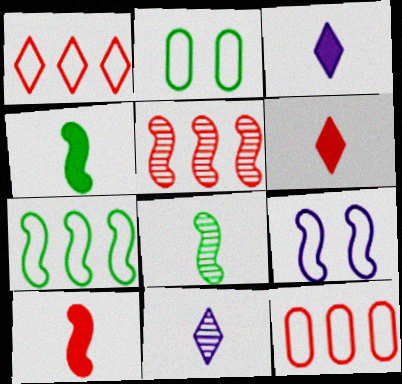[[2, 3, 5], 
[4, 5, 9]]